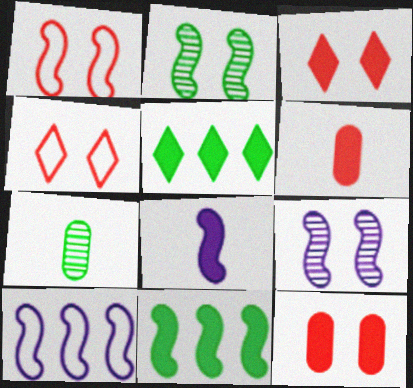[[3, 7, 10], 
[5, 8, 12], 
[8, 9, 10]]